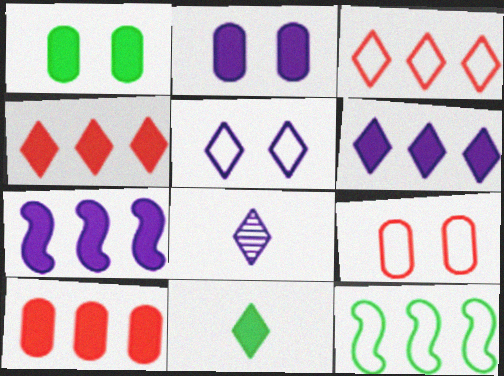[[5, 6, 8]]